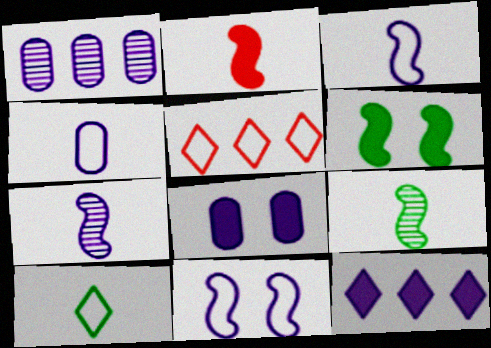[[1, 4, 8], 
[2, 3, 9], 
[5, 8, 9]]